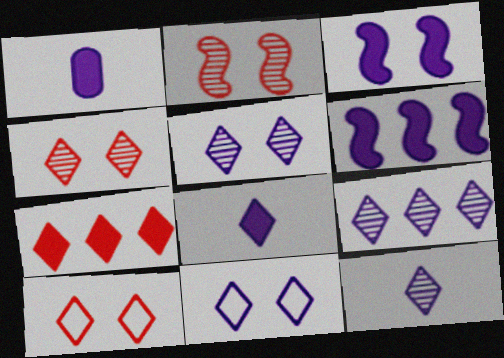[[5, 9, 12], 
[8, 9, 11]]